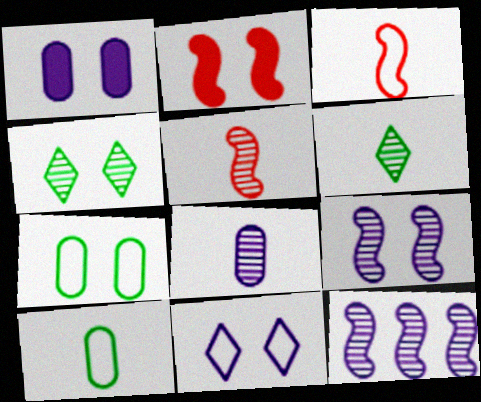[[1, 9, 11], 
[5, 6, 8]]